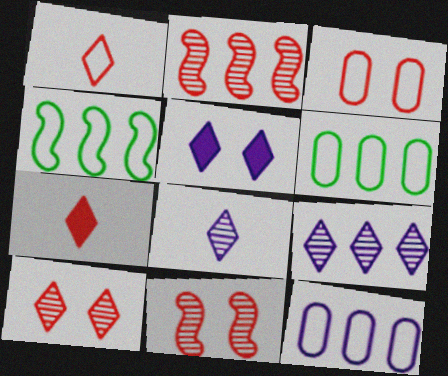[[2, 3, 7]]